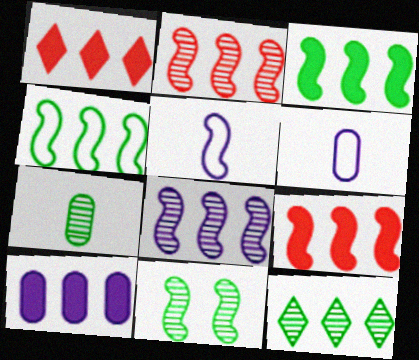[[1, 3, 10], 
[1, 6, 11], 
[4, 8, 9], 
[5, 9, 11], 
[7, 11, 12]]